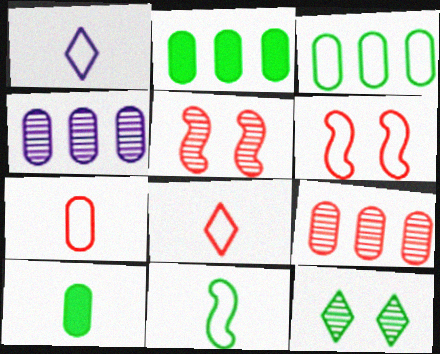[[1, 2, 5], 
[1, 3, 6], 
[1, 7, 11], 
[2, 11, 12]]